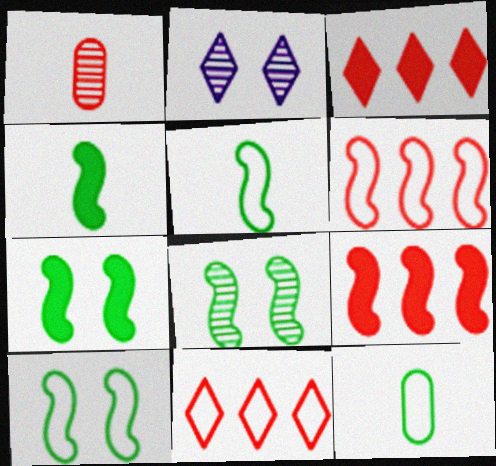[[2, 9, 12], 
[7, 8, 10]]